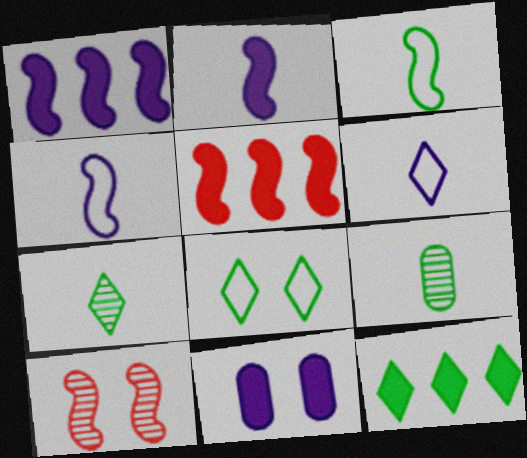[[1, 3, 10], 
[7, 8, 12], 
[8, 10, 11]]